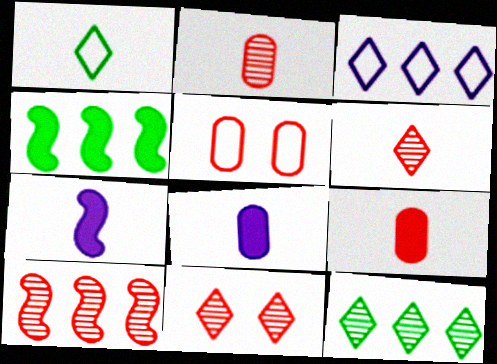[[1, 2, 7], 
[2, 10, 11], 
[5, 7, 12]]